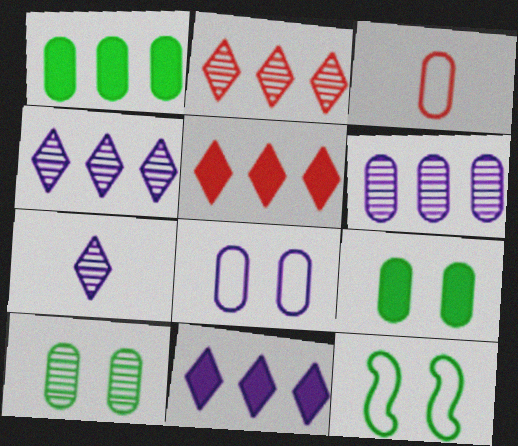[[3, 6, 9]]